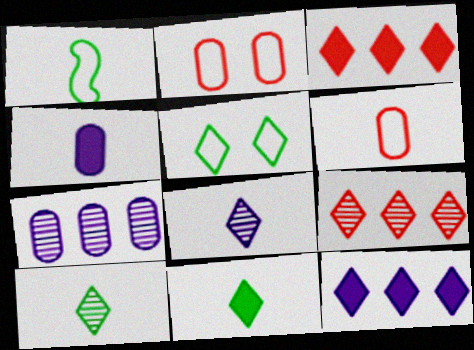[[3, 5, 8]]